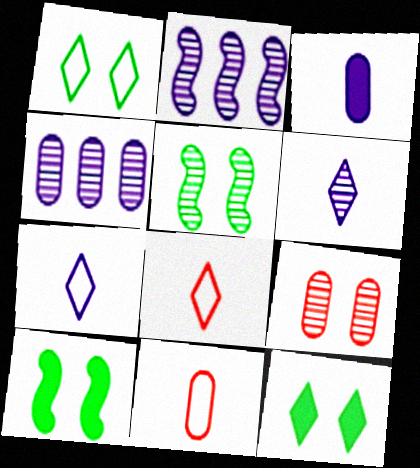[[2, 11, 12], 
[4, 8, 10]]